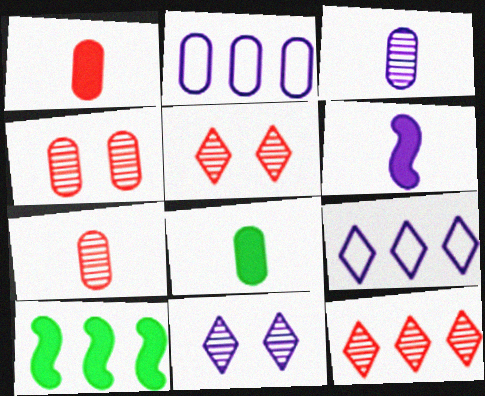[[2, 4, 8], 
[2, 6, 11], 
[2, 10, 12]]